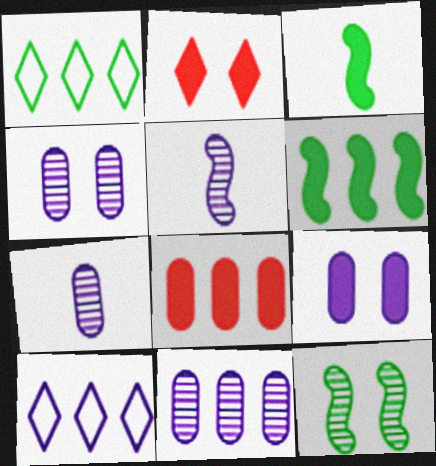[[4, 7, 11], 
[5, 9, 10]]